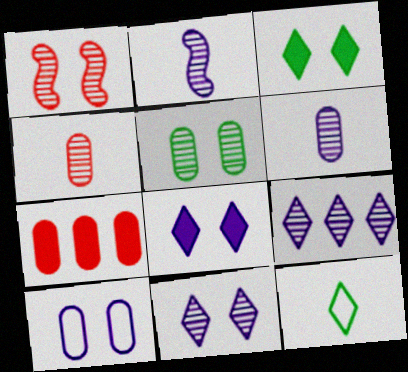[[1, 3, 10], 
[1, 5, 11]]